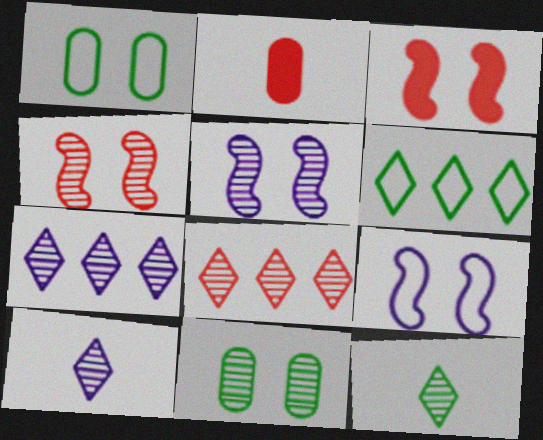[[2, 5, 6]]